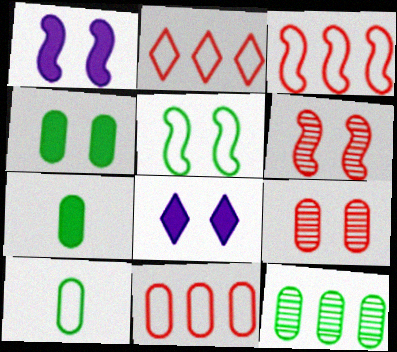[[1, 5, 6], 
[2, 3, 11], 
[4, 10, 12], 
[5, 8, 9]]